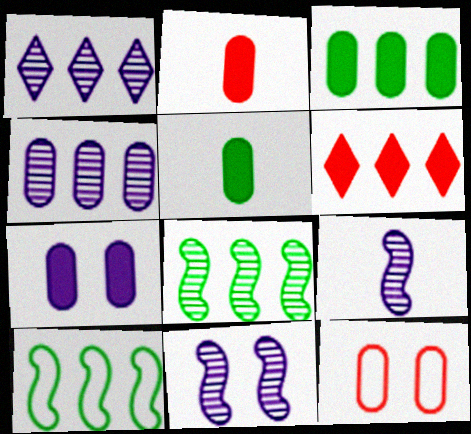[[2, 3, 7], 
[4, 5, 12], 
[4, 6, 10]]